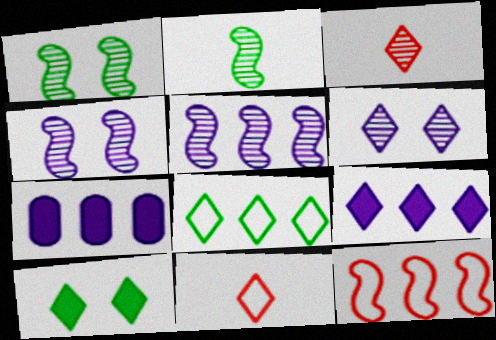[[1, 7, 11]]